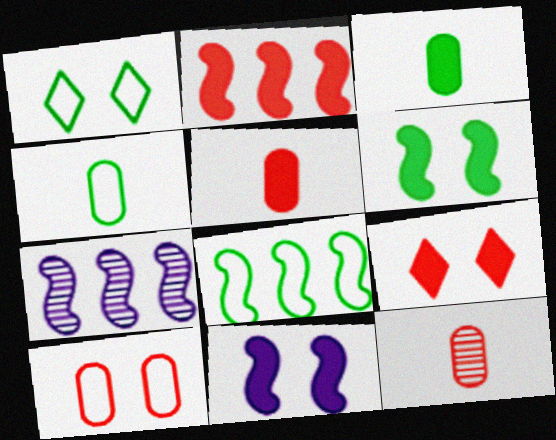[[1, 4, 8], 
[1, 5, 7], 
[2, 5, 9], 
[2, 7, 8], 
[4, 7, 9]]